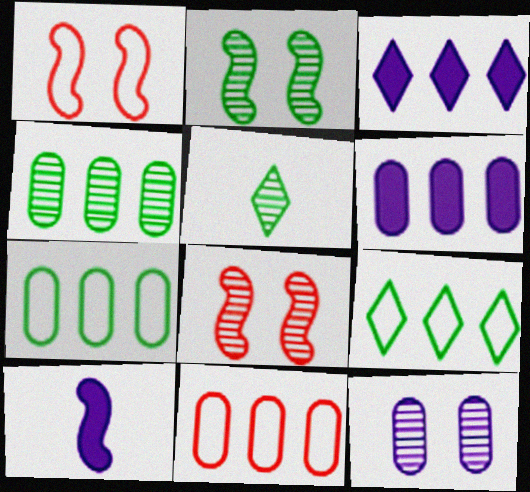[[1, 5, 6], 
[2, 4, 5], 
[4, 6, 11]]